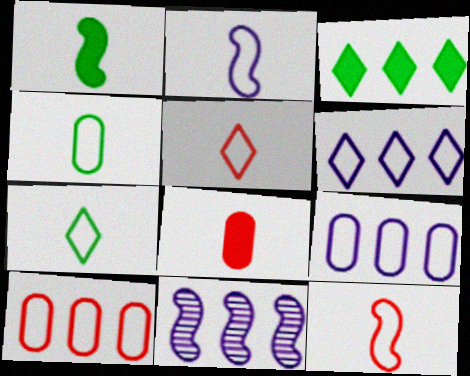[[2, 4, 5], 
[3, 10, 11]]